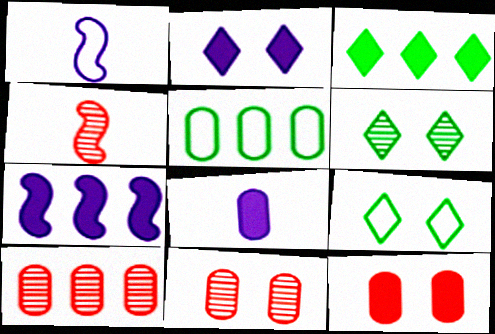[[1, 3, 11], 
[2, 4, 5], 
[2, 7, 8], 
[5, 8, 11]]